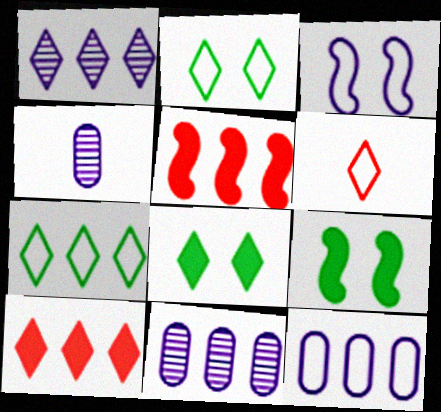[[1, 6, 8], 
[1, 7, 10], 
[2, 4, 5], 
[5, 7, 11], 
[6, 9, 11]]